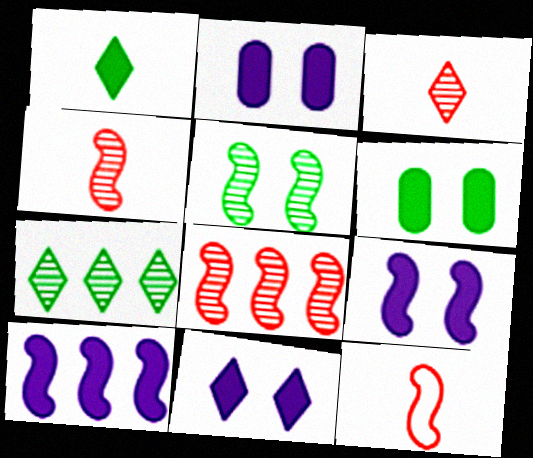[[2, 7, 12], 
[2, 9, 11], 
[5, 10, 12]]